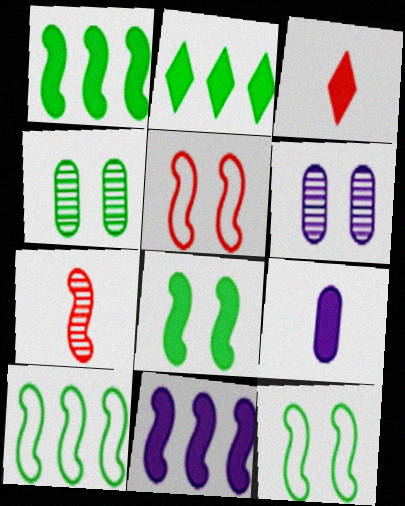[[3, 6, 10], 
[7, 11, 12]]